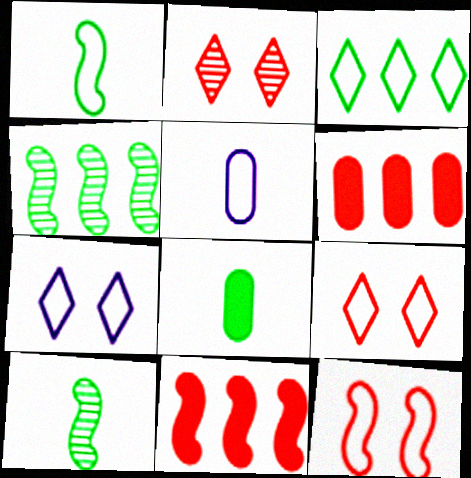[[3, 5, 12], 
[6, 7, 10]]